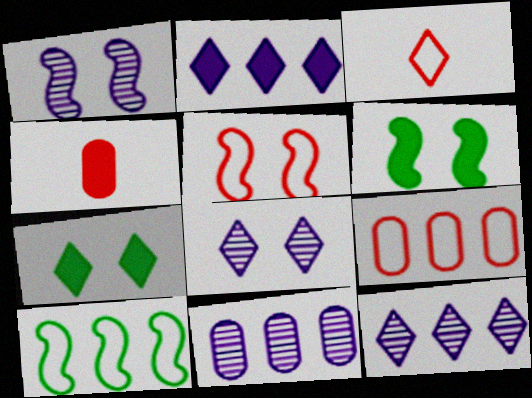[[1, 5, 6], 
[2, 4, 6], 
[3, 5, 9], 
[3, 6, 11], 
[3, 7, 12], 
[4, 8, 10]]